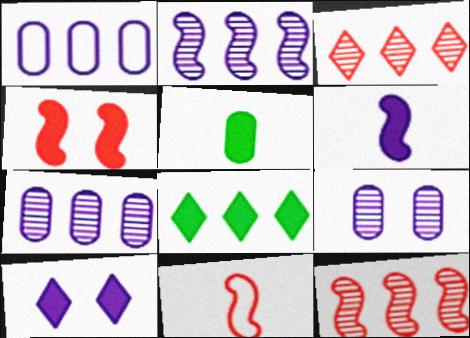[[1, 8, 12], 
[4, 11, 12], 
[8, 9, 11]]